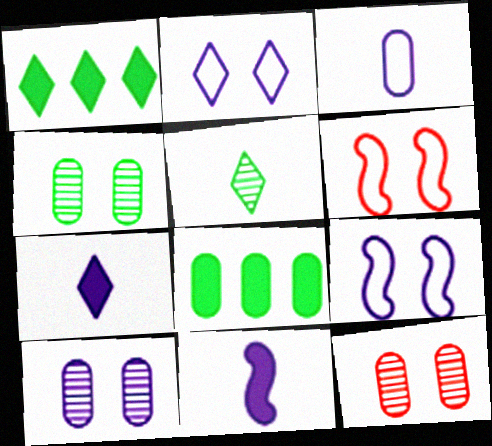[[3, 8, 12], 
[4, 10, 12]]